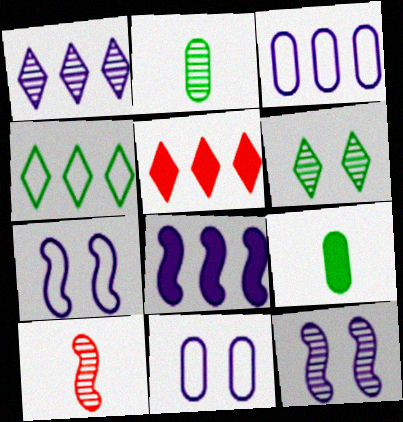[[1, 3, 8], 
[1, 4, 5], 
[2, 5, 7]]